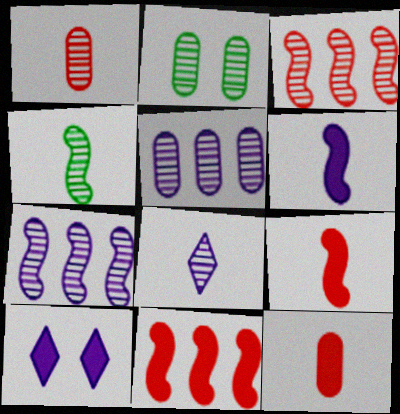[[1, 2, 5], 
[1, 4, 8], 
[2, 3, 8]]